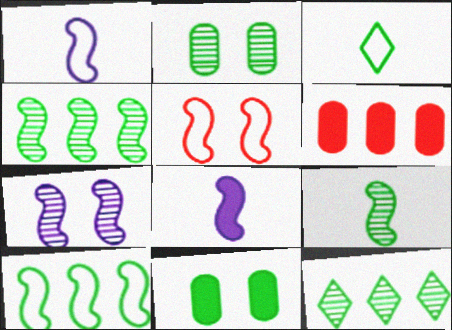[[1, 5, 10], 
[2, 9, 12], 
[3, 4, 11], 
[3, 6, 7], 
[4, 5, 8]]